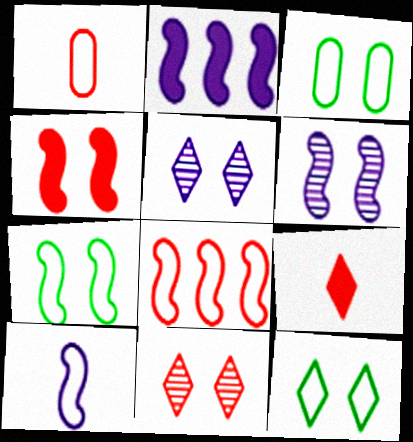[[2, 6, 10], 
[3, 4, 5], 
[3, 7, 12], 
[4, 6, 7], 
[7, 8, 10]]